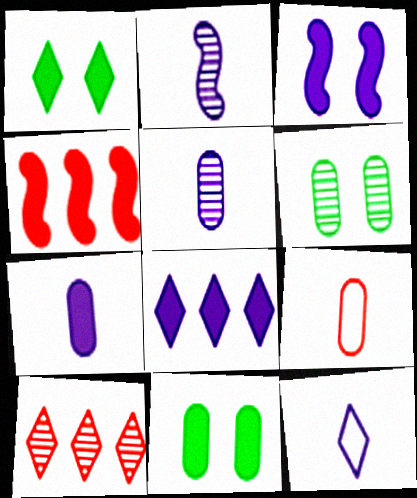[[1, 4, 7], 
[1, 10, 12], 
[2, 6, 10], 
[2, 7, 12], 
[3, 7, 8], 
[4, 6, 12]]